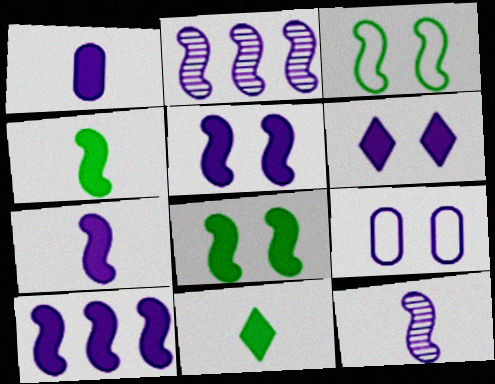[[1, 6, 10], 
[5, 7, 10]]